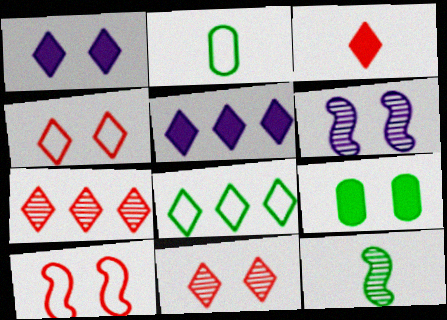[[3, 4, 7], 
[4, 6, 9], 
[5, 7, 8], 
[8, 9, 12]]